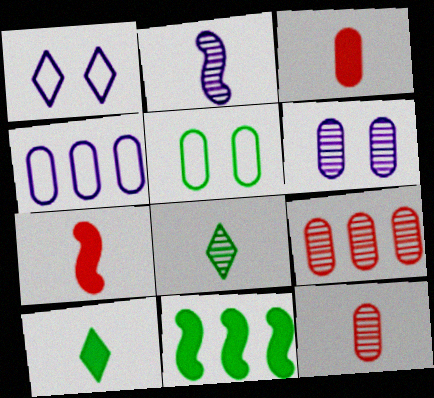[[1, 11, 12], 
[2, 8, 12], 
[5, 8, 11]]